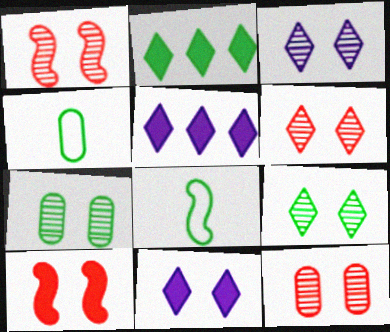[[1, 3, 7], 
[1, 4, 5], 
[1, 6, 12], 
[2, 7, 8], 
[3, 6, 9], 
[5, 8, 12]]